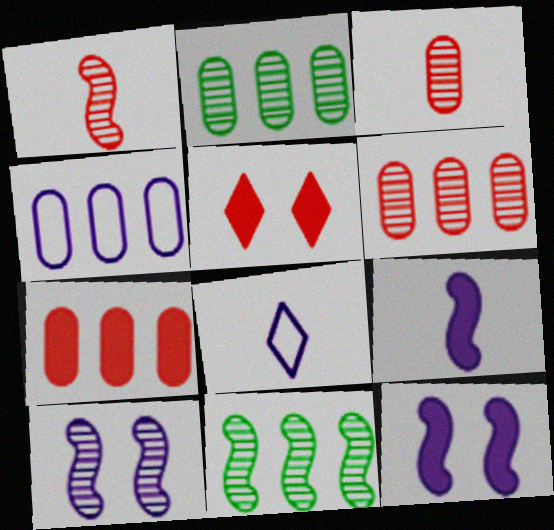[[1, 10, 11], 
[2, 4, 7]]